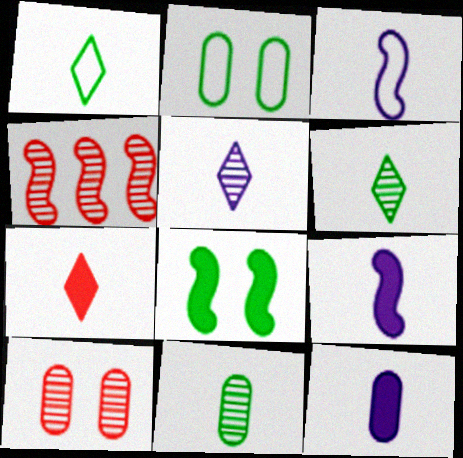[[1, 5, 7], 
[3, 4, 8], 
[3, 5, 12], 
[3, 7, 11]]